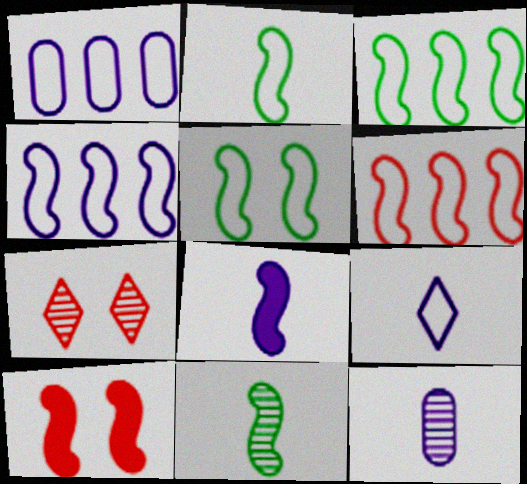[[2, 3, 5], 
[3, 4, 6], 
[4, 10, 11], 
[8, 9, 12]]